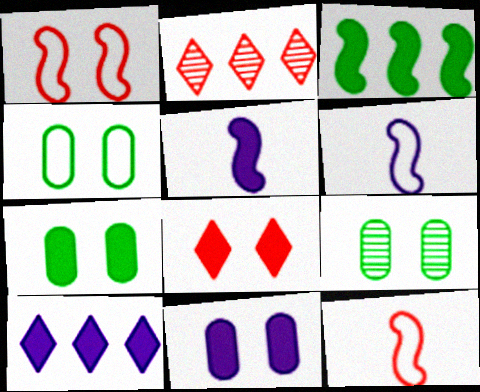[[2, 4, 5], 
[2, 6, 7], 
[4, 7, 9], 
[5, 10, 11], 
[9, 10, 12]]